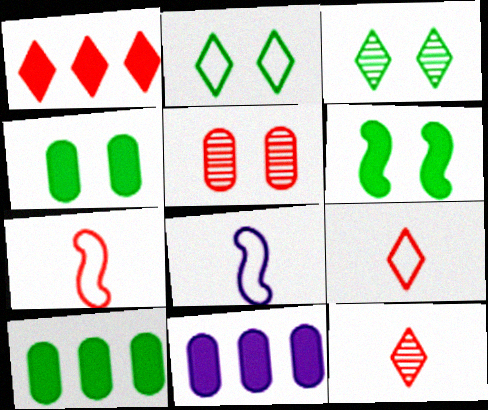[[1, 5, 7], 
[3, 7, 11]]